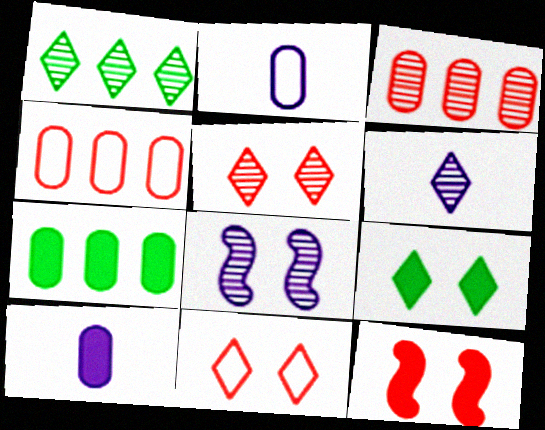[[1, 2, 12], 
[1, 5, 6]]